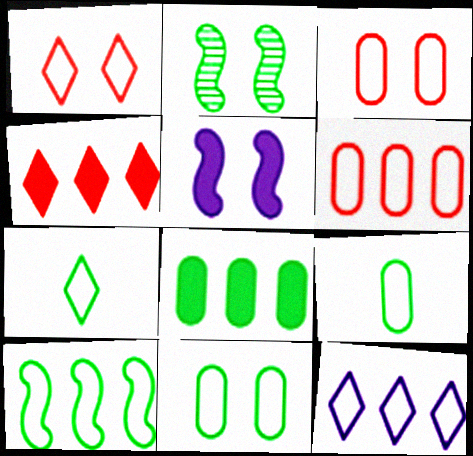[[1, 7, 12], 
[2, 7, 8], 
[6, 10, 12], 
[7, 10, 11]]